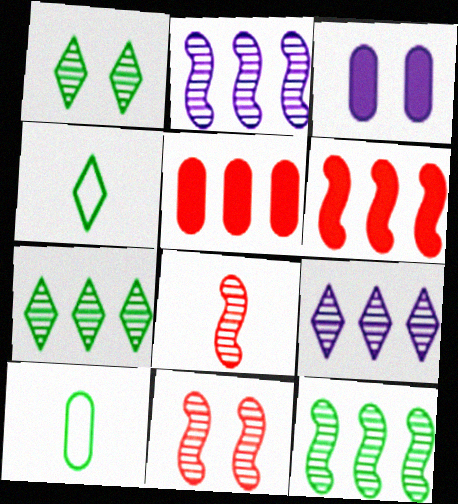[]